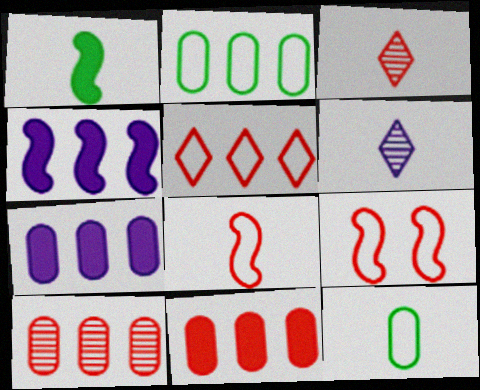[[2, 7, 10], 
[3, 9, 11]]